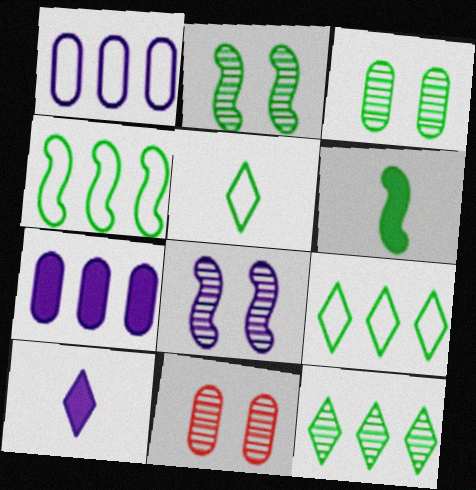[[1, 8, 10], 
[2, 4, 6], 
[3, 6, 9], 
[4, 10, 11]]